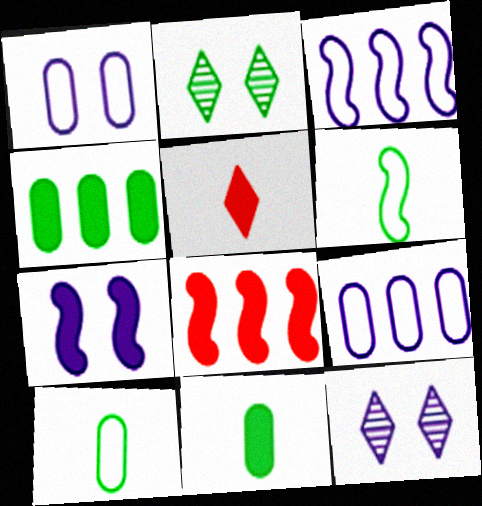[[1, 7, 12], 
[2, 4, 6], 
[4, 5, 7], 
[8, 10, 12]]